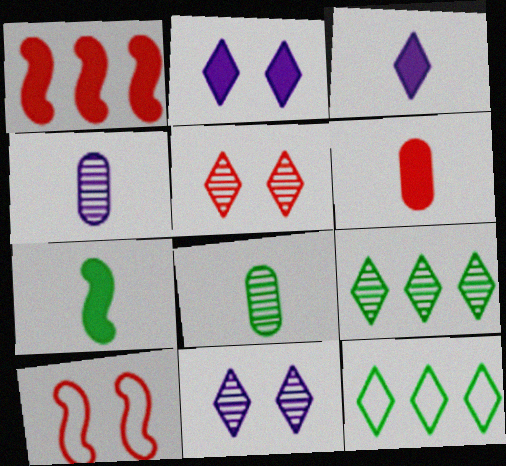[[3, 5, 12], 
[3, 6, 7]]